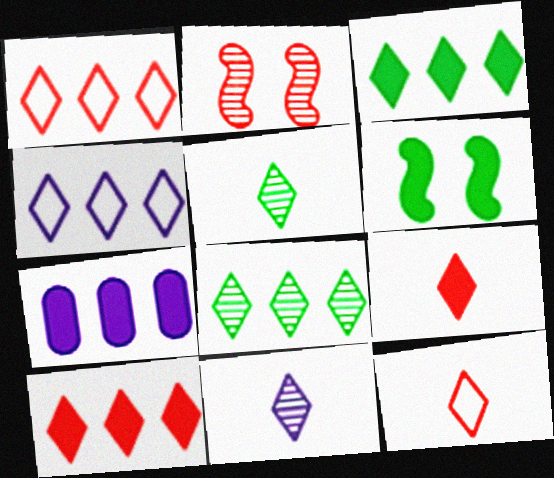[[4, 8, 10], 
[6, 7, 9]]